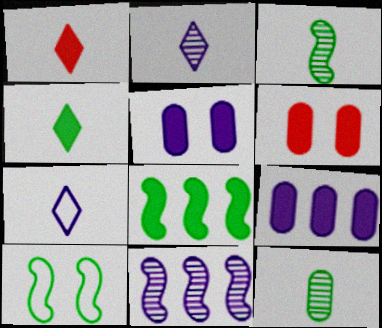[[1, 5, 8], 
[3, 8, 10], 
[5, 7, 11]]